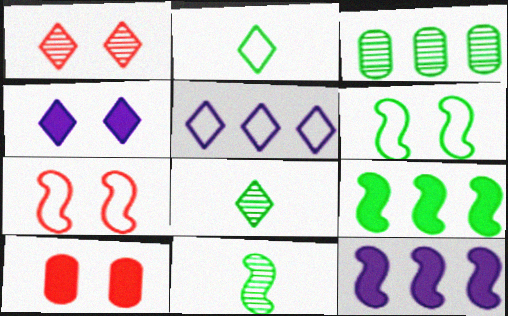[[1, 7, 10], 
[5, 10, 11], 
[6, 9, 11], 
[7, 11, 12]]